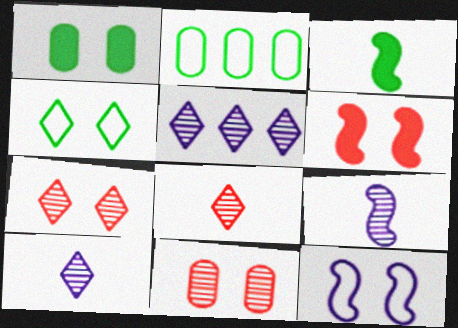[[1, 7, 12], 
[2, 6, 10]]